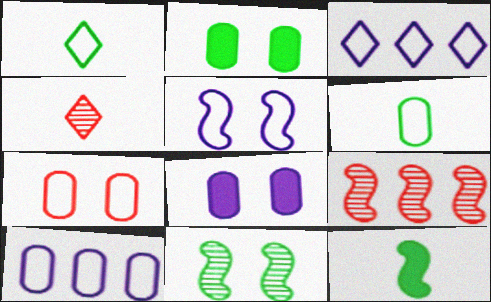[[1, 8, 9], 
[5, 9, 12], 
[6, 7, 10]]